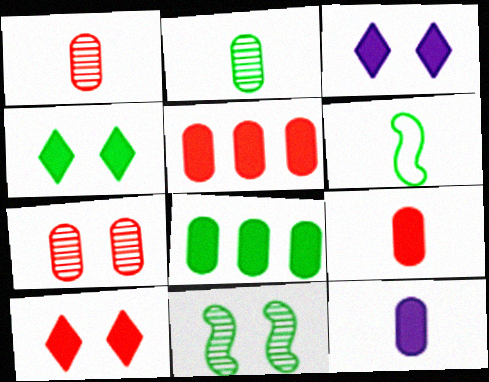[[3, 4, 10]]